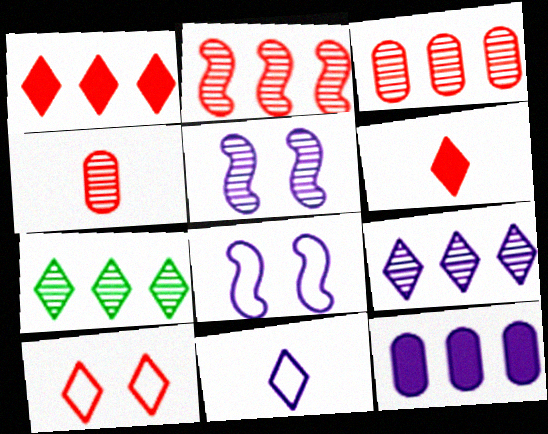[[4, 5, 7], 
[5, 11, 12]]